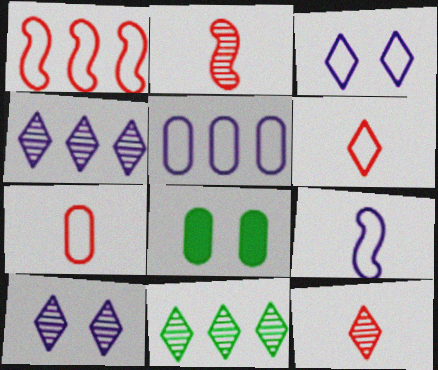[[3, 5, 9], 
[10, 11, 12]]